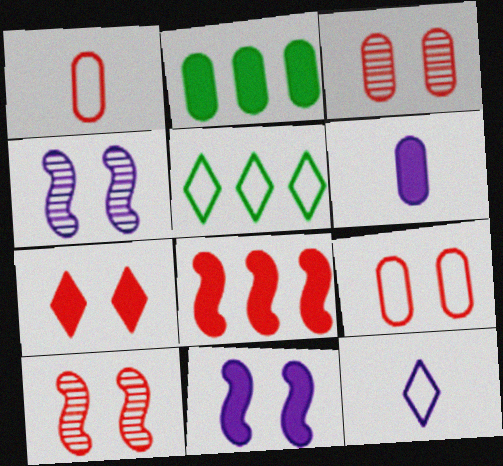[[2, 10, 12], 
[5, 6, 10], 
[7, 9, 10]]